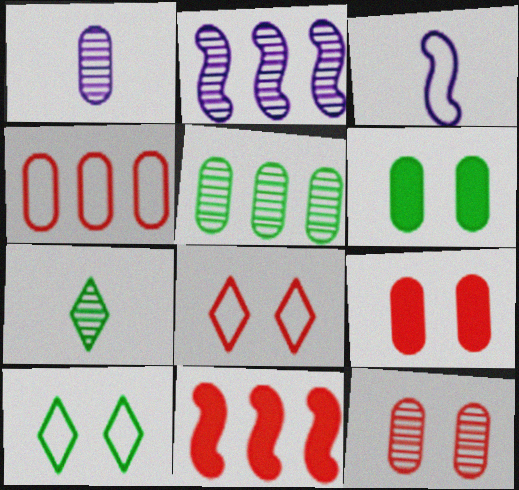[[1, 4, 6], 
[1, 5, 12], 
[1, 10, 11], 
[2, 7, 12], 
[3, 4, 10]]